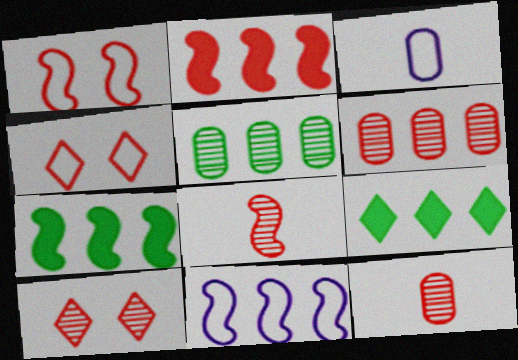[[1, 2, 8], 
[2, 4, 12], 
[3, 7, 10], 
[6, 8, 10], 
[6, 9, 11]]